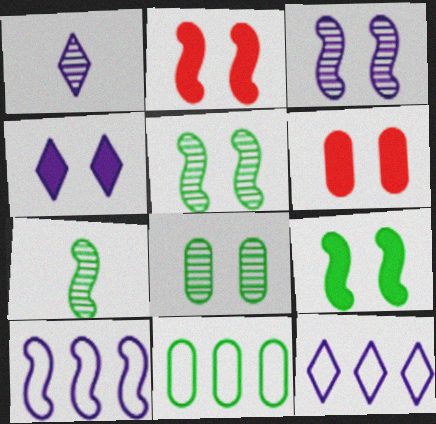[[1, 2, 11], 
[1, 4, 12], 
[2, 7, 10], 
[4, 6, 9], 
[6, 7, 12]]